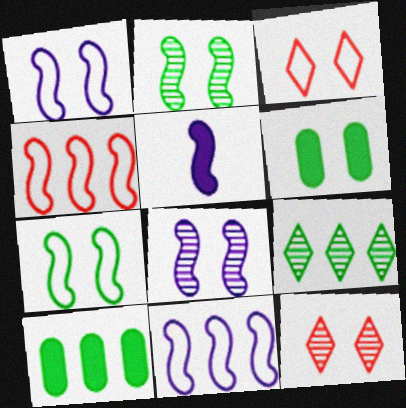[[1, 6, 12], 
[2, 4, 5], 
[3, 6, 8], 
[5, 8, 11]]